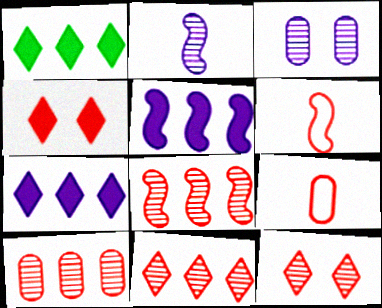[[1, 3, 6], 
[4, 6, 10], 
[4, 8, 9], 
[8, 10, 11]]